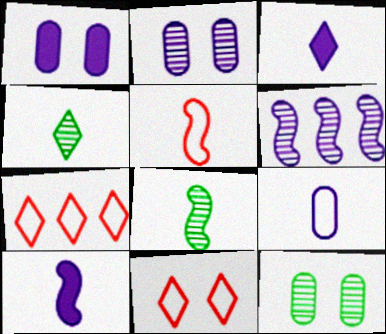[[1, 7, 8], 
[5, 8, 10], 
[7, 10, 12]]